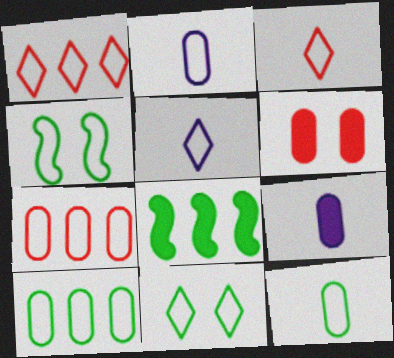[[1, 2, 4], 
[1, 5, 11], 
[4, 5, 7]]